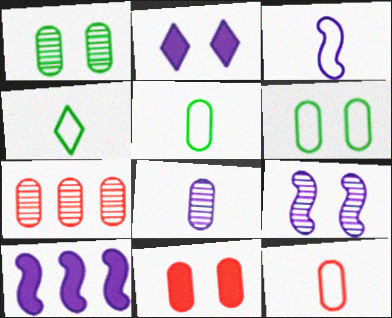[[1, 7, 8], 
[3, 4, 12], 
[3, 9, 10], 
[7, 11, 12]]